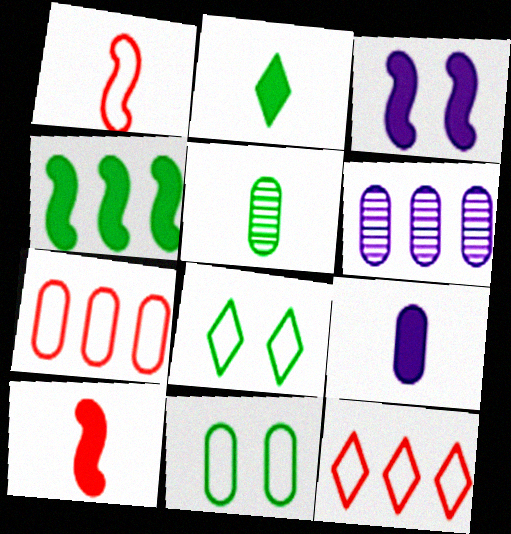[[2, 9, 10], 
[3, 4, 10], 
[3, 5, 12], 
[4, 5, 8], 
[4, 6, 12], 
[6, 8, 10]]